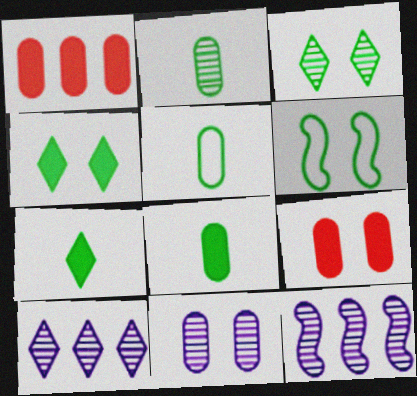[[1, 5, 11], 
[2, 5, 8]]